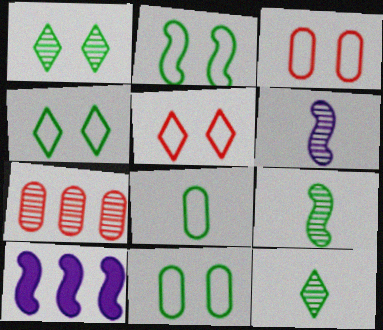[[1, 6, 7], 
[2, 4, 11], 
[3, 10, 12]]